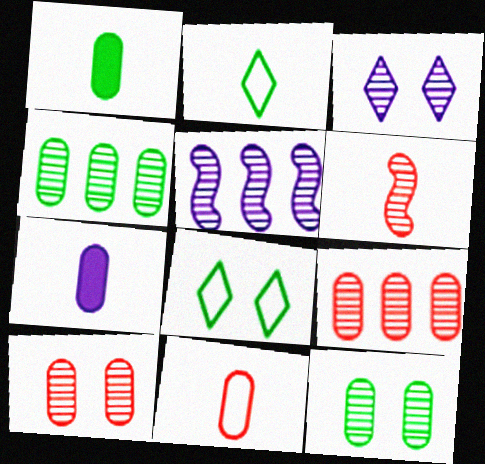[[2, 6, 7], 
[3, 4, 6]]